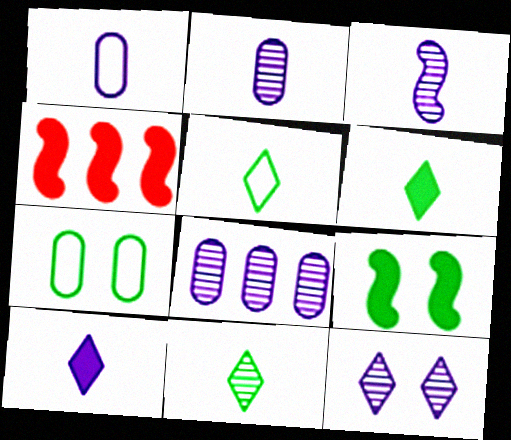[[1, 3, 10], 
[3, 8, 12], 
[5, 6, 11]]